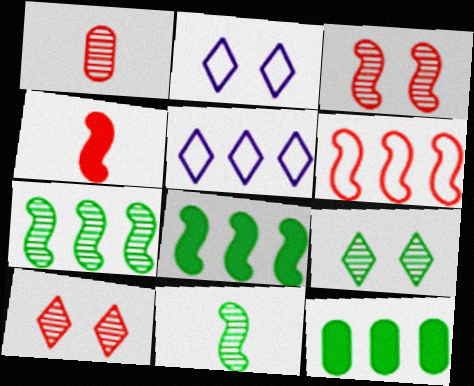[[1, 2, 8], 
[3, 4, 6]]